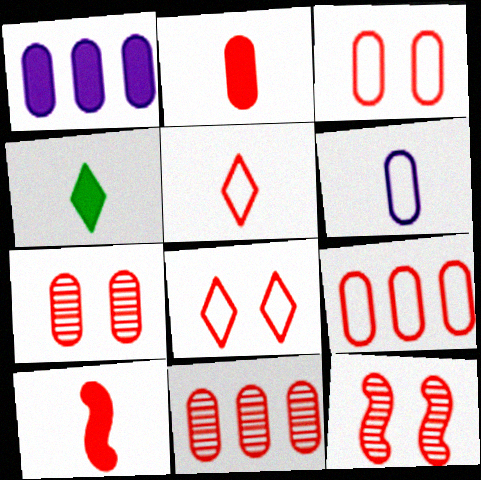[[2, 3, 11], 
[2, 7, 9], 
[8, 10, 11]]